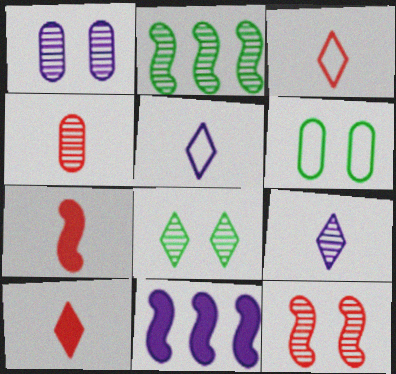[[1, 5, 11], 
[1, 8, 12], 
[3, 4, 7]]